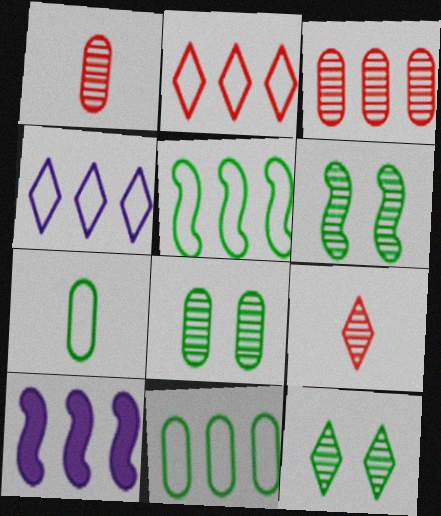[[6, 8, 12]]